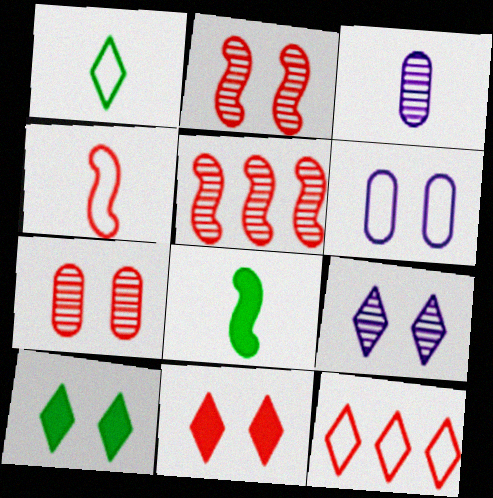[[2, 6, 10]]